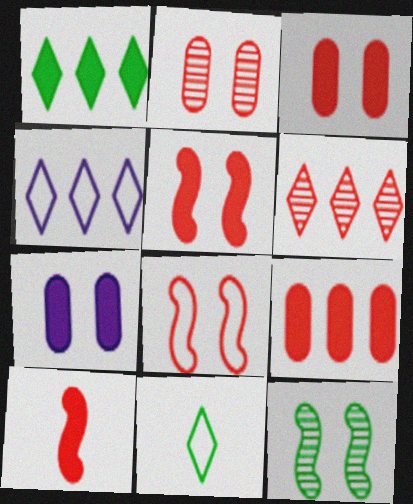[[1, 4, 6], 
[1, 7, 10]]